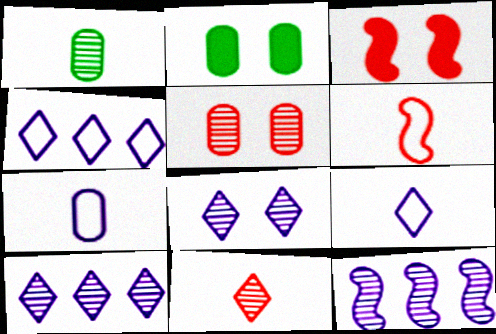[[1, 3, 4], 
[2, 6, 10]]